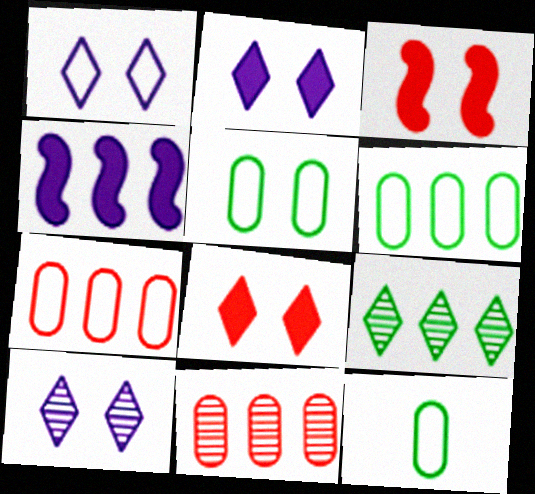[[1, 2, 10], 
[3, 5, 10], 
[4, 7, 9], 
[5, 6, 12]]